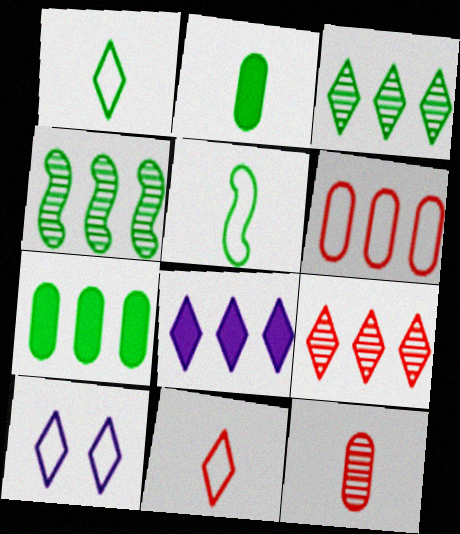[[4, 6, 8], 
[5, 6, 10]]